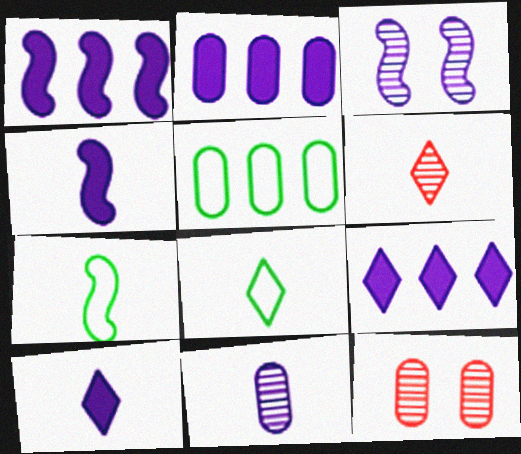[[1, 2, 9], 
[1, 8, 12], 
[6, 8, 10], 
[7, 9, 12]]